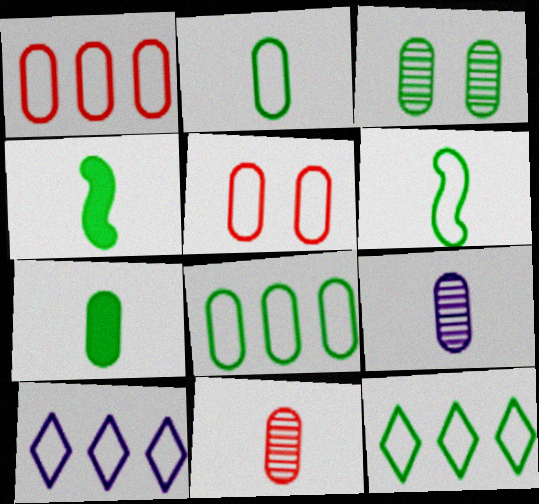[[3, 4, 12], 
[3, 7, 8], 
[5, 6, 10]]